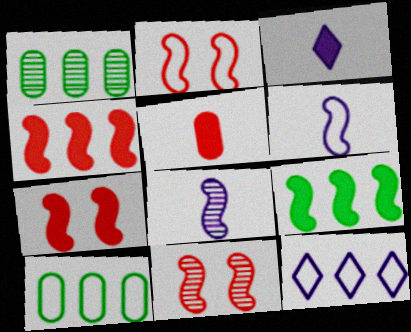[[1, 2, 3], 
[1, 4, 12], 
[2, 7, 11], 
[2, 8, 9], 
[3, 10, 11], 
[6, 9, 11]]